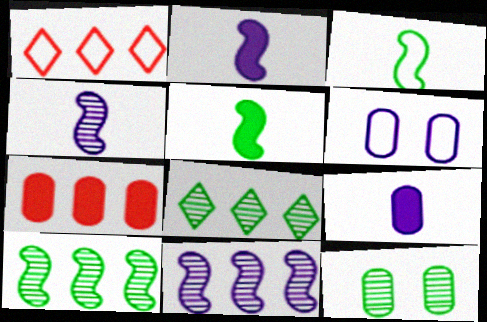[[1, 2, 12], 
[1, 3, 6]]